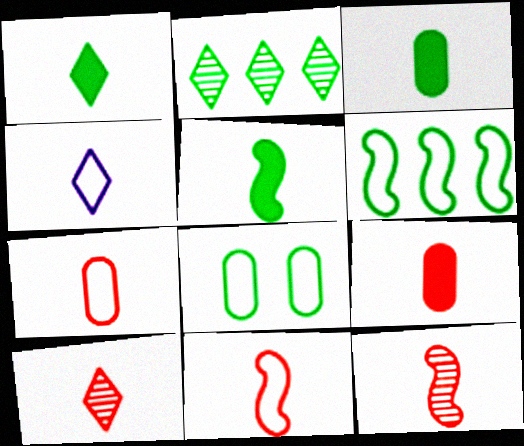[[1, 3, 5], 
[1, 4, 10], 
[2, 5, 8], 
[3, 4, 12], 
[9, 10, 11]]